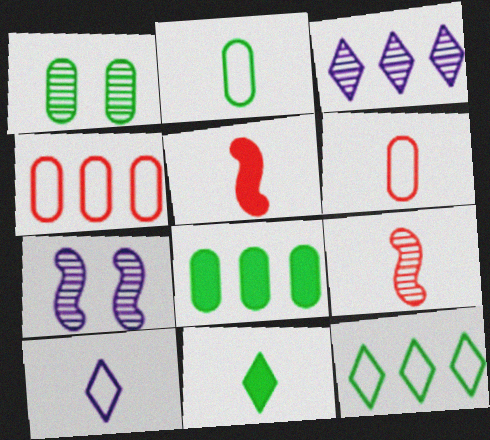[[1, 2, 8], 
[1, 3, 9], 
[4, 7, 11]]